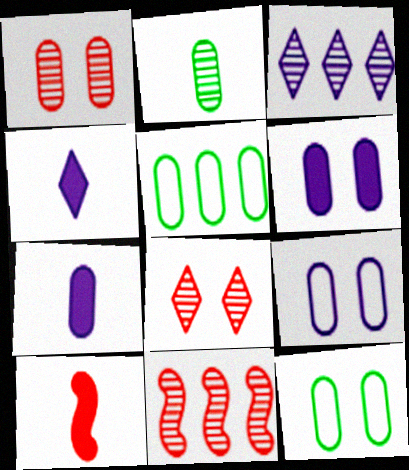[[1, 5, 7], 
[1, 6, 12], 
[3, 10, 12], 
[4, 11, 12]]